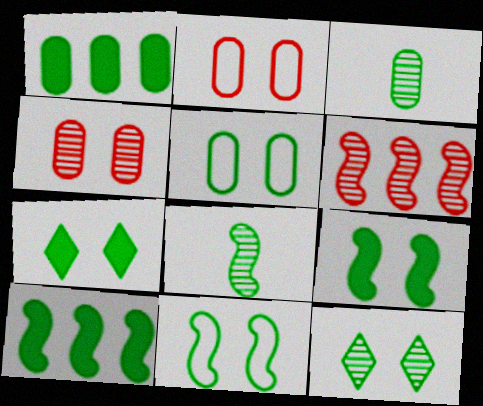[[1, 3, 5], 
[5, 9, 12], 
[8, 10, 11]]